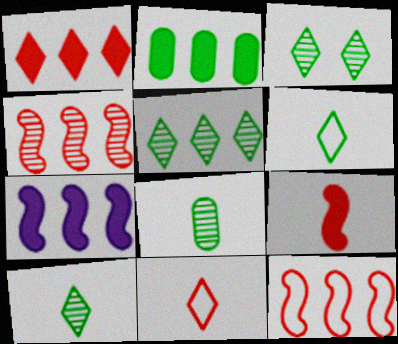[[1, 2, 7], 
[3, 5, 10]]